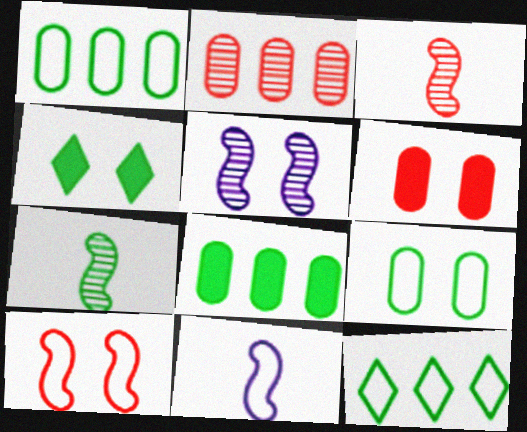[[1, 4, 7], 
[2, 4, 11]]